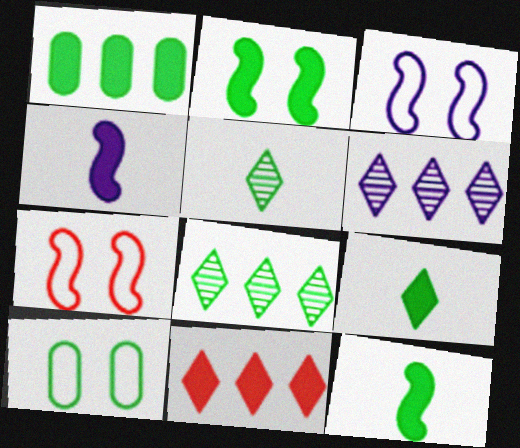[[1, 2, 9], 
[8, 10, 12]]